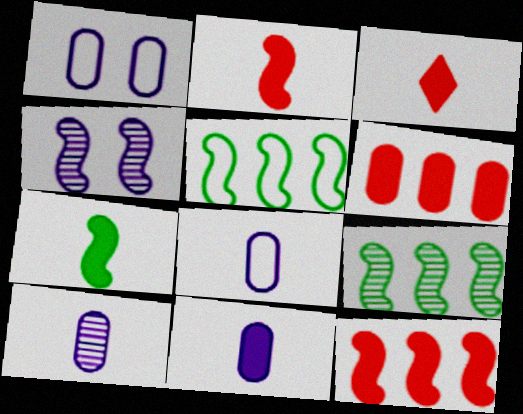[[1, 3, 9], 
[2, 4, 5], 
[3, 7, 11], 
[8, 10, 11]]